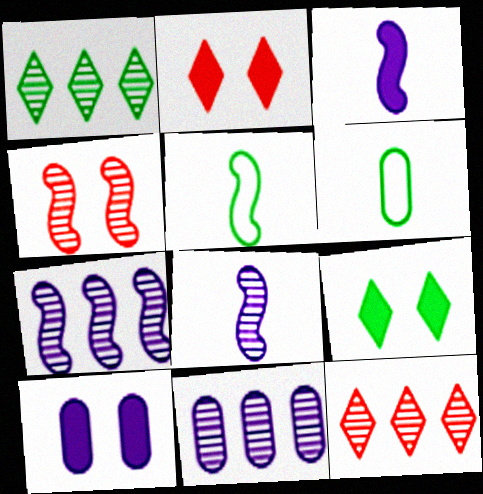[[2, 5, 11], 
[2, 6, 7], 
[5, 10, 12]]